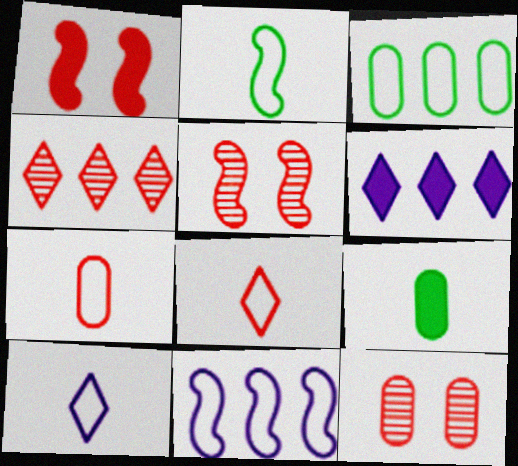[[1, 4, 7], 
[1, 6, 9], 
[2, 6, 12], 
[2, 7, 10]]